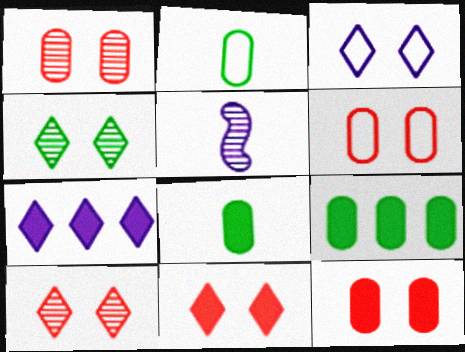[[1, 6, 12], 
[3, 4, 11]]